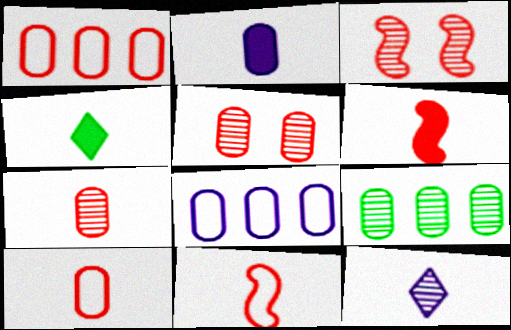[[2, 4, 6], 
[3, 4, 8], 
[3, 9, 12]]